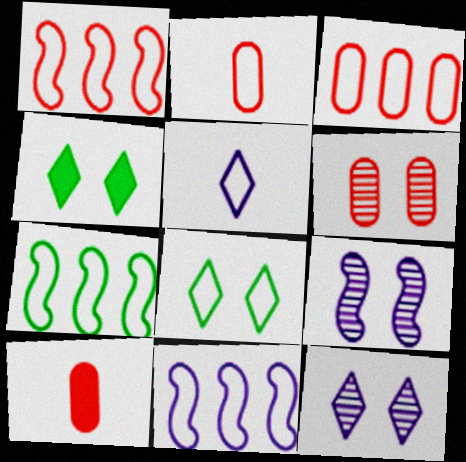[[1, 7, 11], 
[2, 8, 11], 
[3, 6, 10], 
[7, 10, 12]]